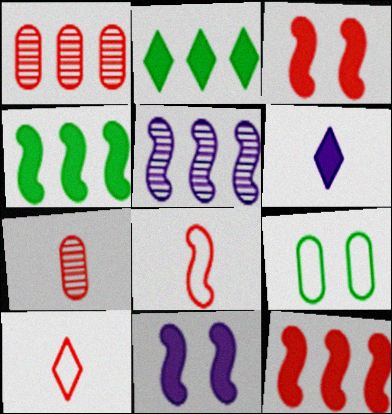[[1, 3, 10]]